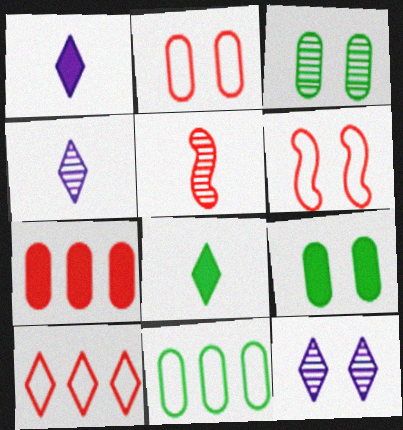[[6, 9, 12], 
[8, 10, 12]]